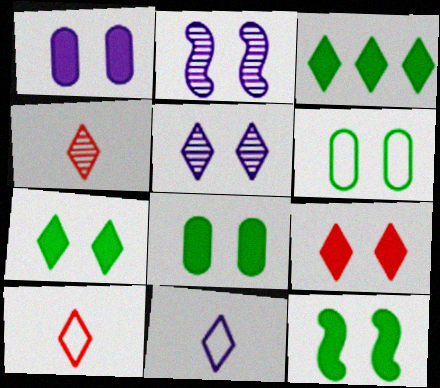[[1, 9, 12], 
[2, 6, 9], 
[3, 5, 10], 
[7, 8, 12]]